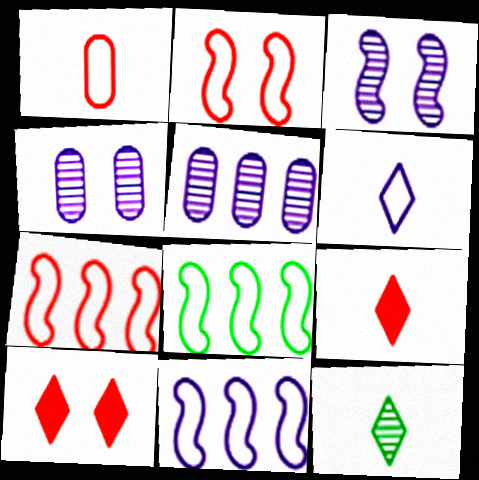[[4, 8, 9], 
[6, 9, 12], 
[7, 8, 11]]